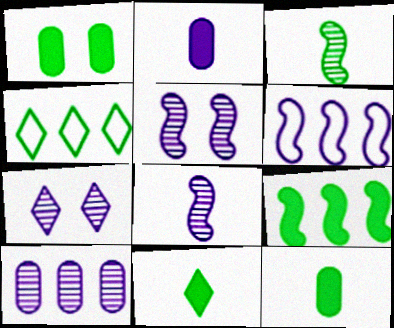[[1, 3, 4], 
[1, 9, 11], 
[2, 6, 7], 
[7, 8, 10]]